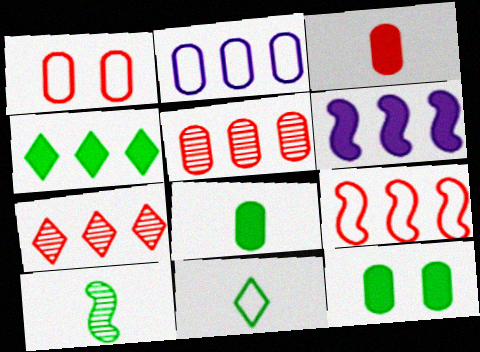[[1, 3, 5], 
[8, 10, 11]]